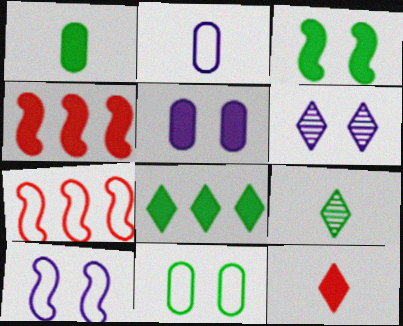[[1, 3, 8], 
[1, 6, 7], 
[5, 6, 10], 
[5, 7, 9]]